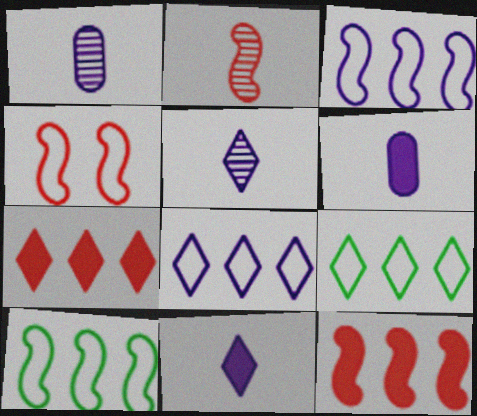[[2, 4, 12]]